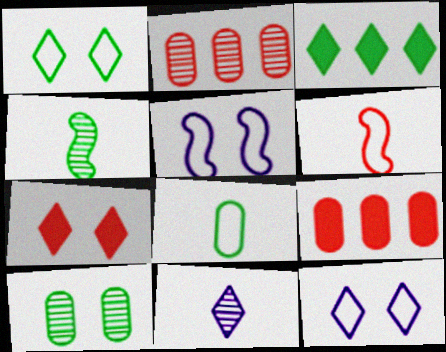[[2, 6, 7], 
[4, 9, 12], 
[5, 7, 10]]